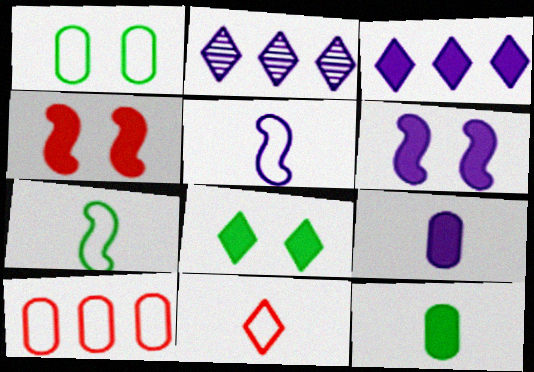[[2, 8, 11], 
[3, 4, 12], 
[3, 6, 9]]